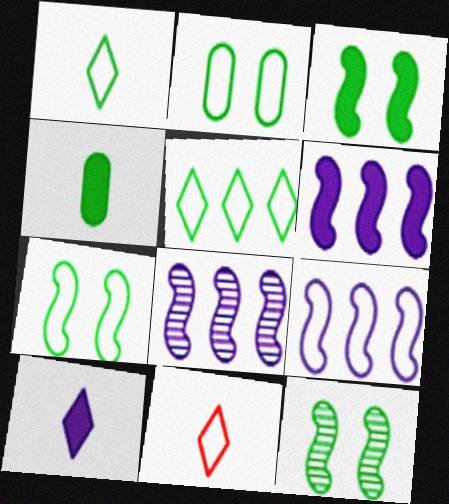[[2, 9, 11], 
[3, 7, 12], 
[4, 5, 12], 
[6, 8, 9]]